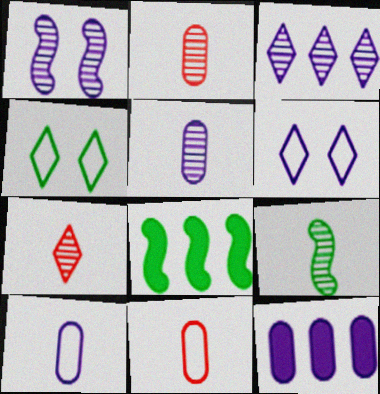[[1, 3, 5], 
[2, 6, 8], 
[5, 7, 9]]